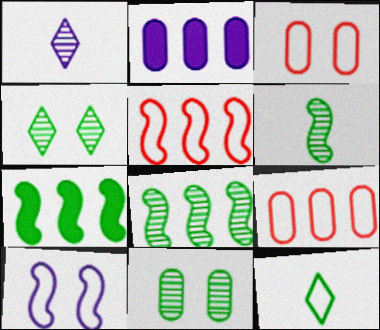[[1, 2, 10], 
[1, 3, 7], 
[7, 11, 12], 
[9, 10, 12]]